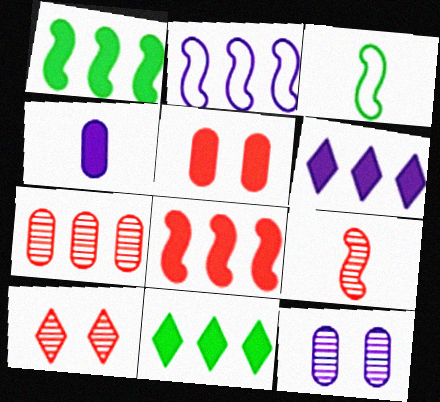[[2, 7, 11], 
[7, 9, 10]]